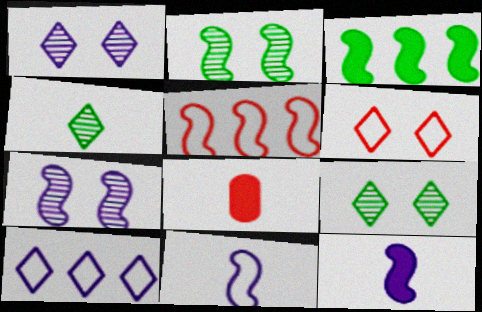[[2, 5, 12], 
[2, 8, 10], 
[4, 8, 11]]